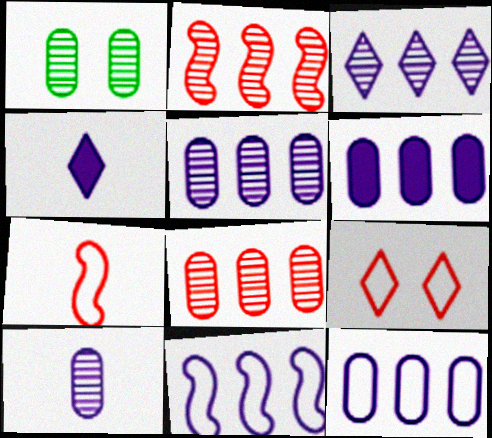[[1, 8, 10], 
[3, 6, 11], 
[5, 6, 12]]